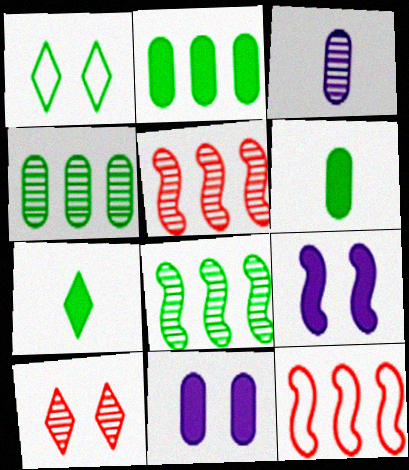[[1, 6, 8], 
[3, 8, 10]]